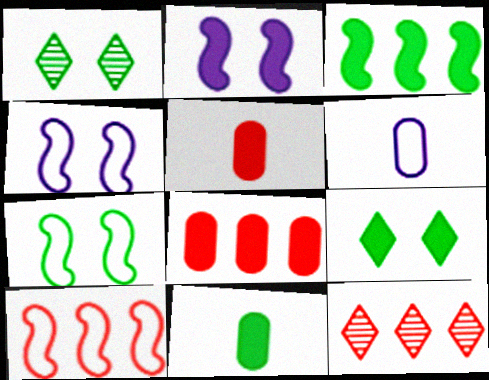[[3, 9, 11], 
[4, 11, 12], 
[8, 10, 12]]